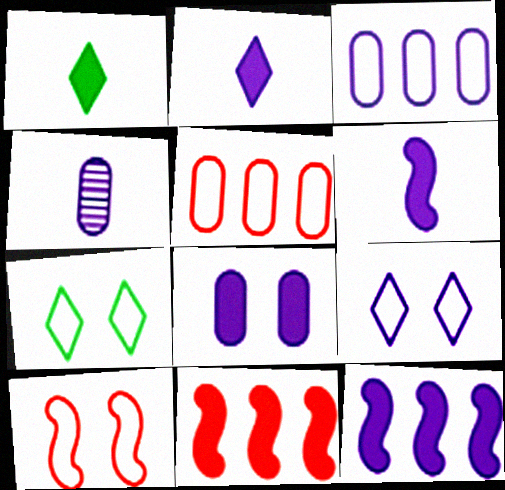[[1, 8, 11], 
[2, 8, 12], 
[3, 4, 8], 
[4, 7, 11], 
[4, 9, 12]]